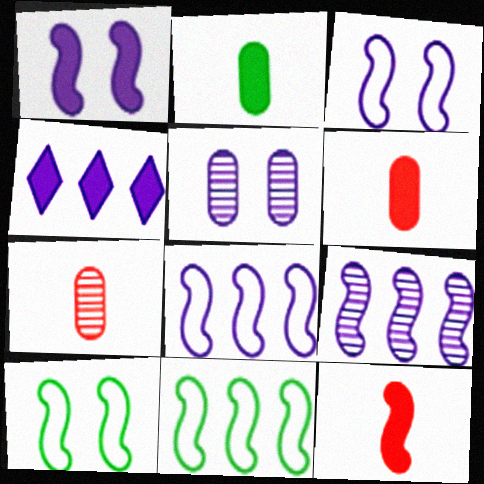[[4, 7, 10], 
[9, 10, 12]]